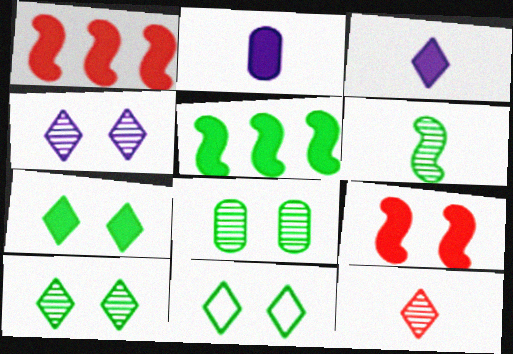[[1, 2, 7], 
[7, 10, 11]]